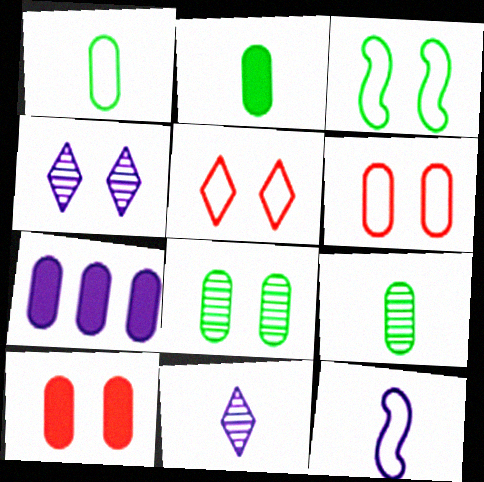[[1, 2, 9], 
[2, 7, 10], 
[3, 4, 10], 
[4, 7, 12], 
[6, 7, 9]]